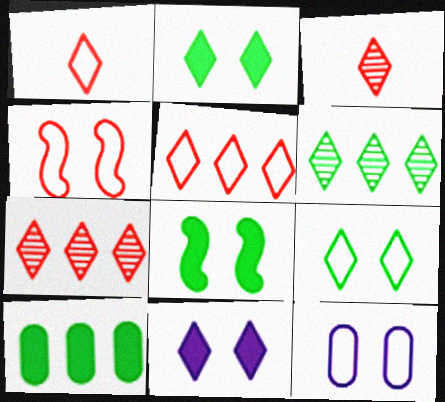[[1, 6, 11], 
[4, 9, 12]]